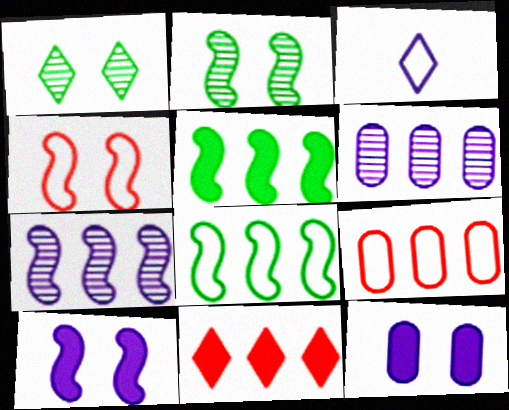[[1, 3, 11], 
[1, 4, 12], 
[2, 4, 10], 
[3, 6, 10], 
[3, 7, 12], 
[6, 8, 11]]